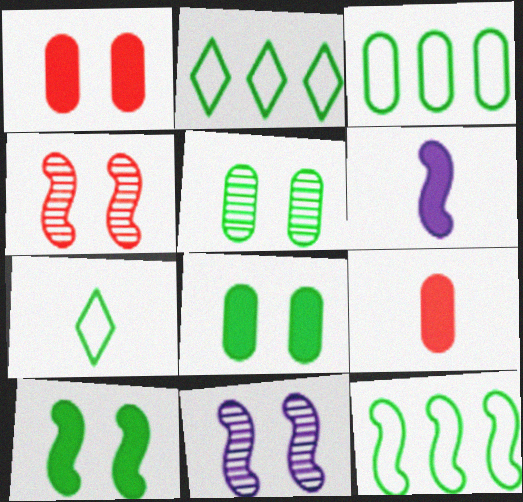[[2, 3, 12], 
[2, 9, 11], 
[4, 6, 12]]